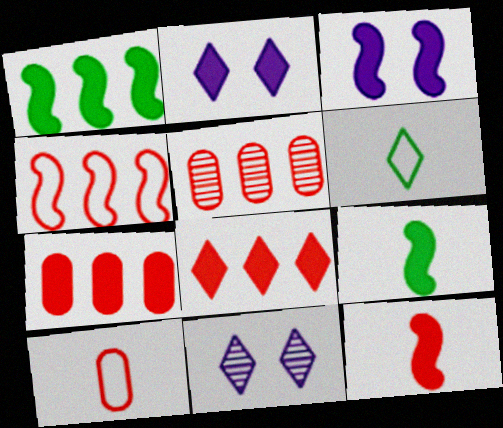[[1, 3, 12], 
[1, 10, 11], 
[2, 7, 9], 
[3, 5, 6], 
[4, 5, 8], 
[6, 8, 11]]